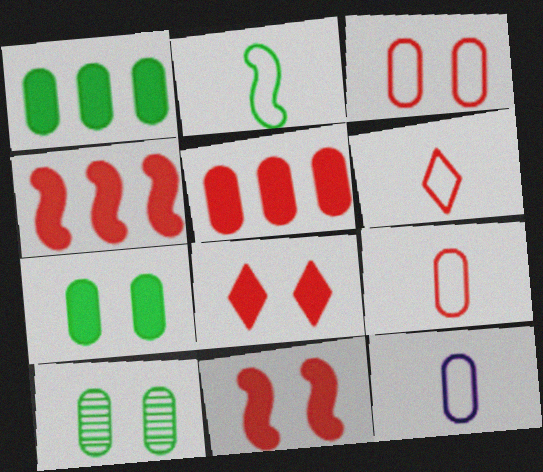[[2, 6, 12], 
[5, 10, 12]]